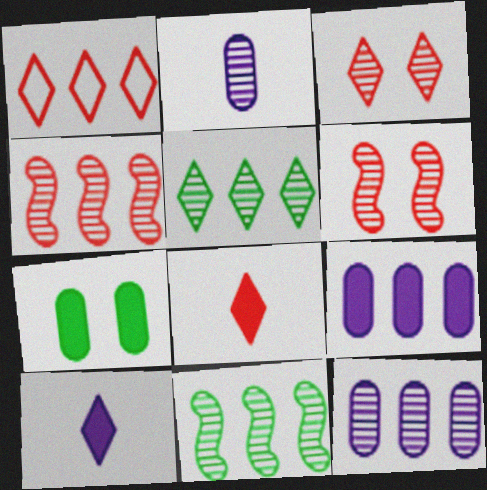[[1, 3, 8], 
[1, 9, 11], 
[2, 3, 11], 
[2, 5, 6], 
[4, 5, 12]]